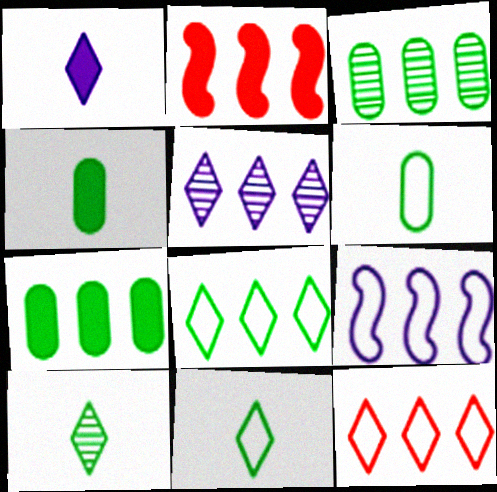[]